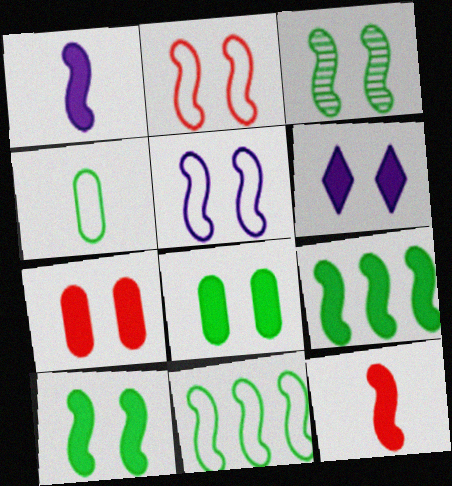[[6, 7, 10]]